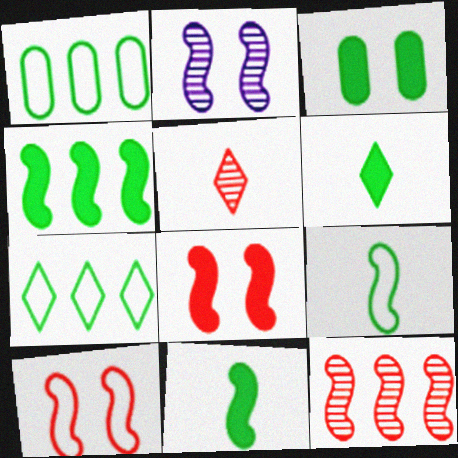[[3, 4, 6]]